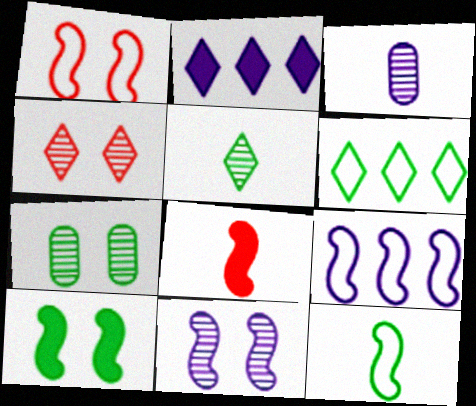[[1, 9, 12], 
[1, 10, 11], 
[4, 7, 11]]